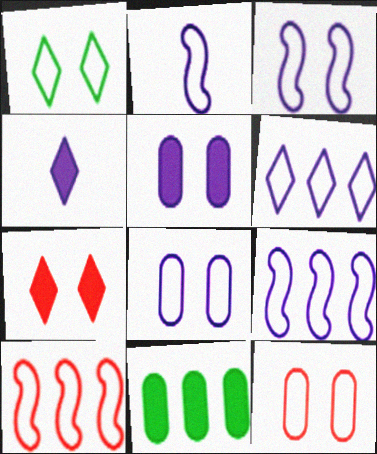[[1, 3, 12], 
[2, 3, 9], 
[2, 6, 8]]